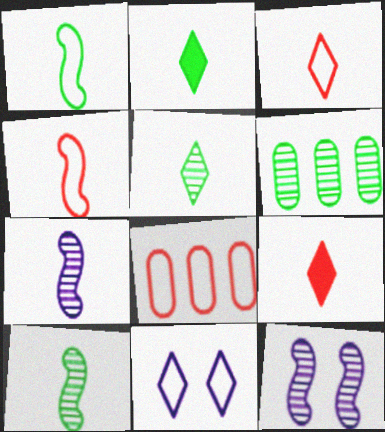[[1, 8, 11], 
[2, 8, 12]]